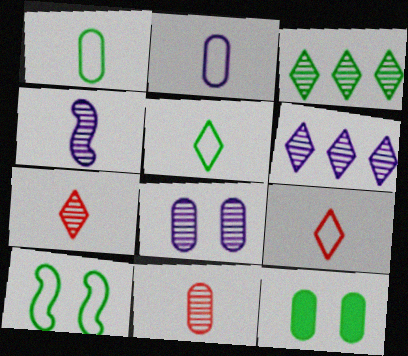[[4, 6, 8]]